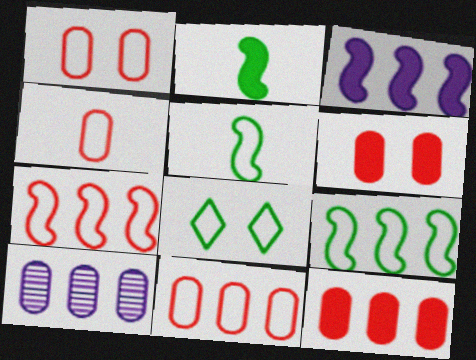[[1, 4, 11]]